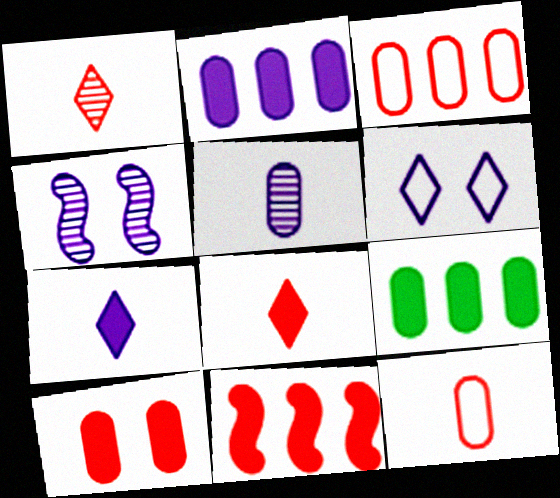[[8, 10, 11]]